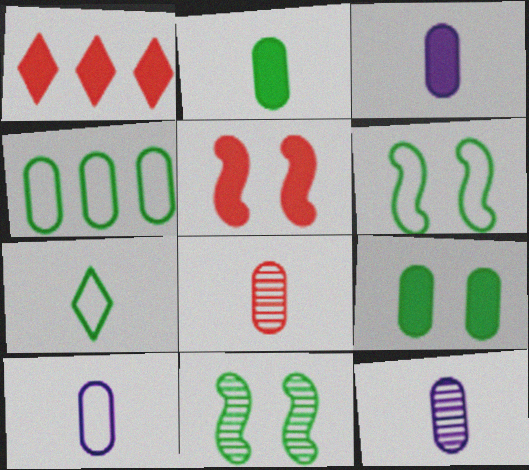[[1, 6, 12], 
[1, 10, 11], 
[2, 8, 10], 
[3, 10, 12], 
[4, 6, 7]]